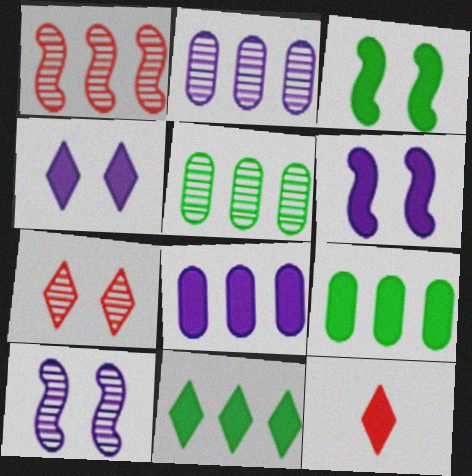[[3, 8, 12], 
[4, 11, 12], 
[6, 9, 12]]